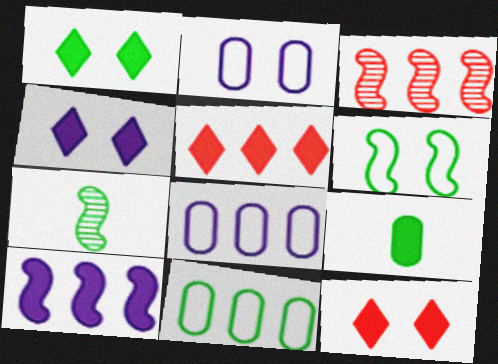[[1, 4, 12], 
[1, 7, 11], 
[2, 5, 7], 
[7, 8, 12], 
[9, 10, 12]]